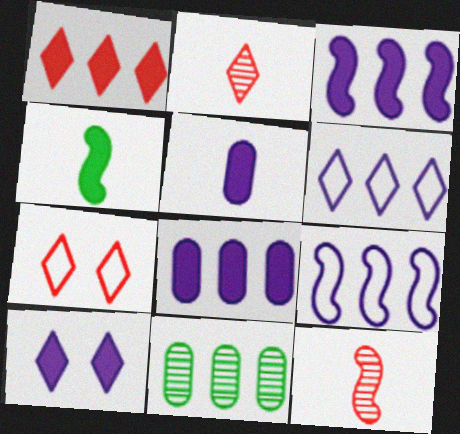[[1, 2, 7], 
[1, 9, 11], 
[3, 5, 10]]